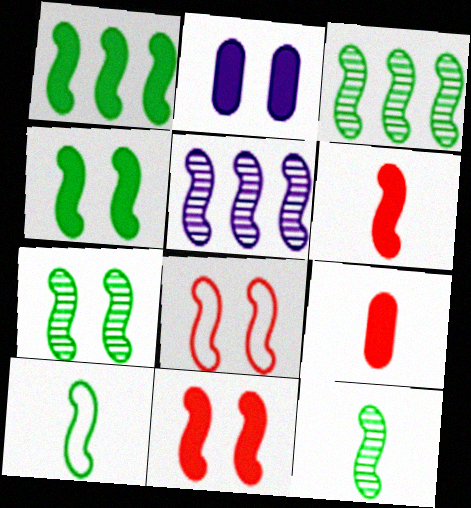[[1, 7, 10], 
[3, 4, 10], 
[3, 7, 12], 
[5, 10, 11]]